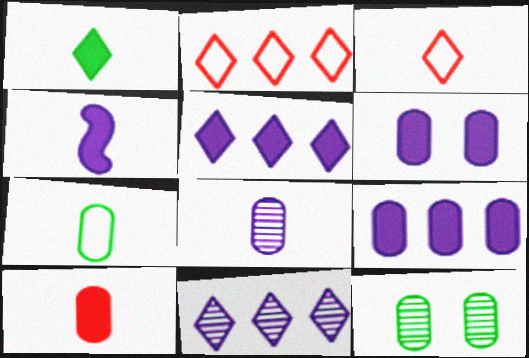[[1, 4, 10], 
[2, 4, 12], 
[4, 5, 6], 
[7, 8, 10]]